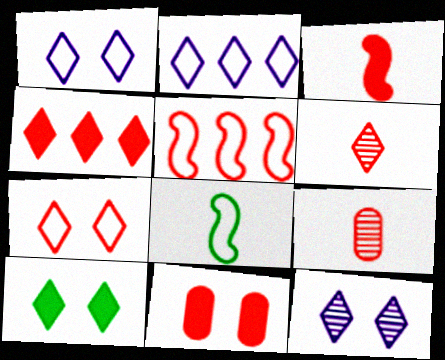[[2, 6, 10], 
[3, 4, 11], 
[4, 6, 7], 
[5, 6, 11], 
[7, 10, 12]]